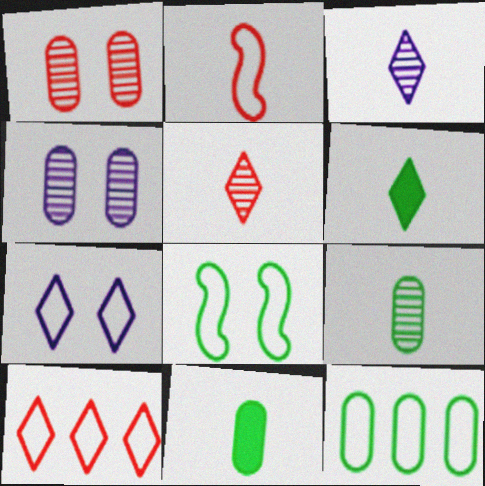[[2, 3, 11], 
[2, 7, 12]]